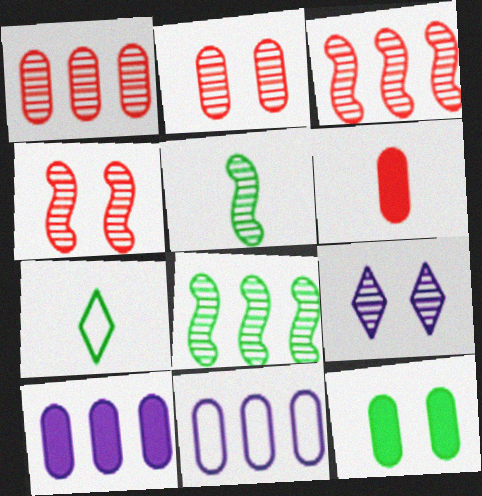[[1, 5, 9], 
[4, 7, 10], 
[6, 10, 12], 
[7, 8, 12]]